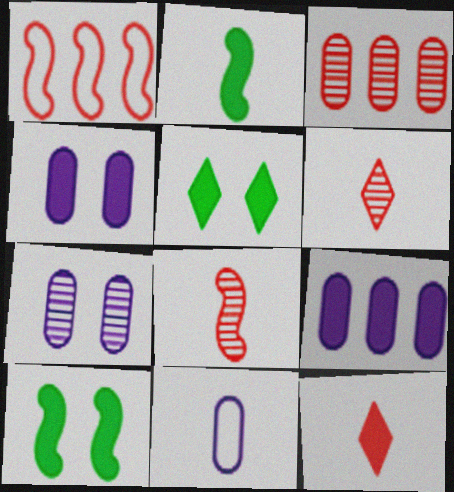[[2, 6, 11], 
[7, 9, 11], 
[9, 10, 12]]